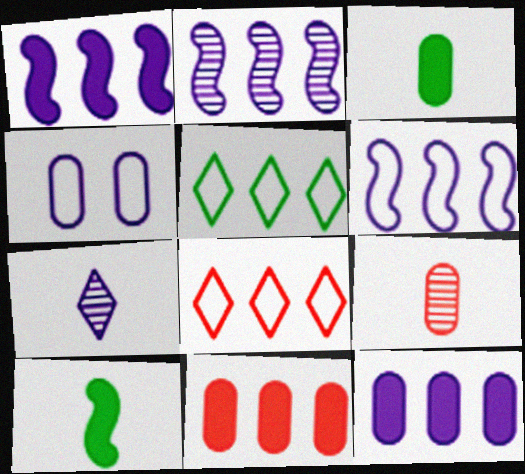[[1, 2, 6], 
[1, 4, 7], 
[2, 5, 11]]